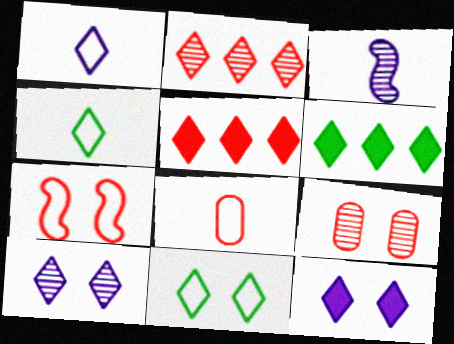[[2, 4, 12], 
[4, 5, 10]]